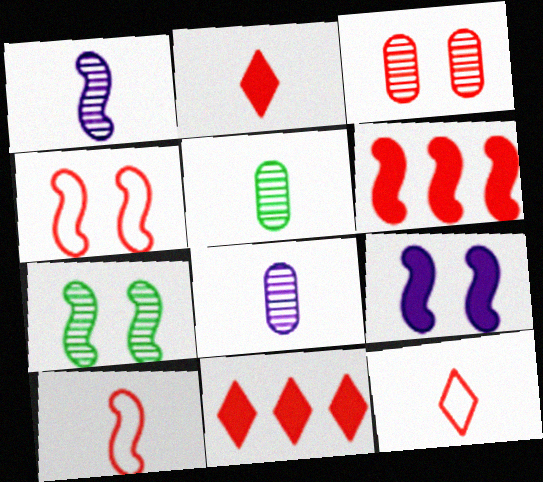[[3, 6, 12], 
[3, 10, 11], 
[4, 7, 9]]